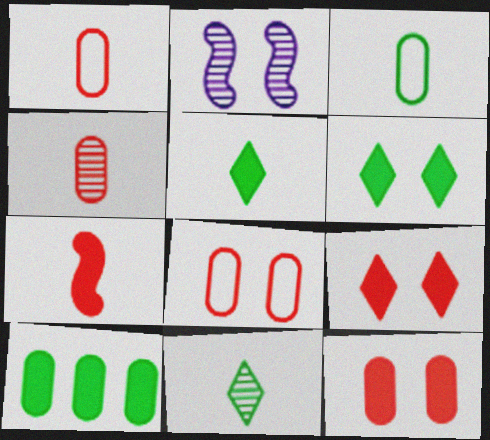[[2, 6, 8]]